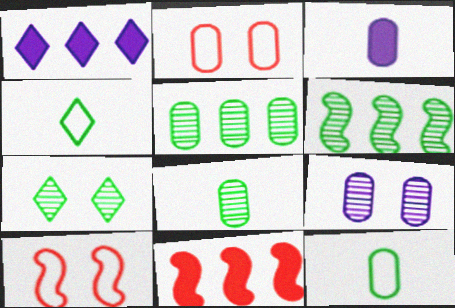[[1, 8, 10], 
[2, 3, 5], 
[4, 9, 11], 
[6, 7, 8]]